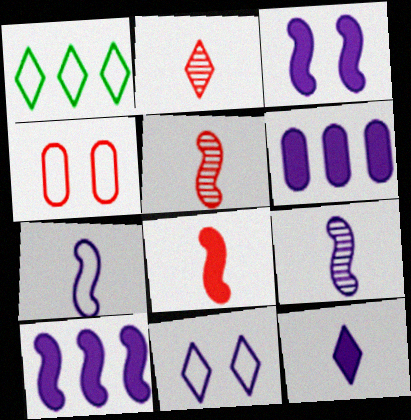[[1, 4, 7], 
[3, 6, 12], 
[6, 9, 11]]